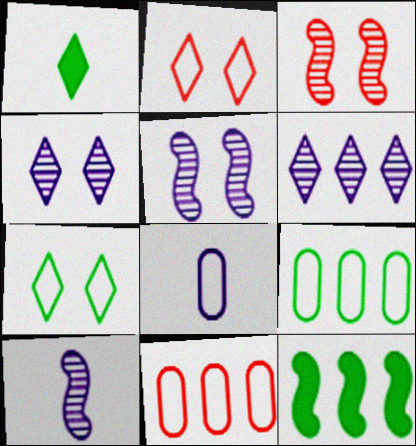[[1, 2, 6], 
[1, 5, 11], 
[6, 11, 12]]